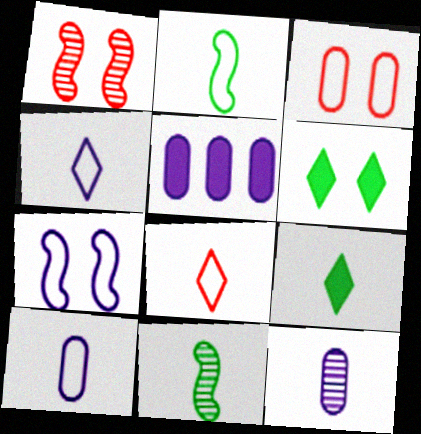[[2, 8, 10]]